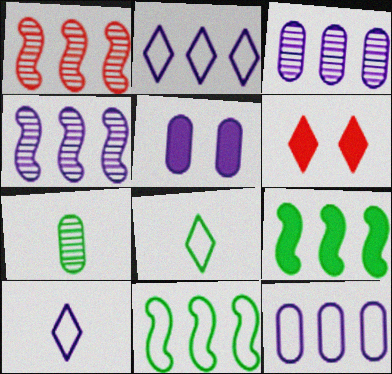[[1, 5, 8], 
[4, 5, 10]]